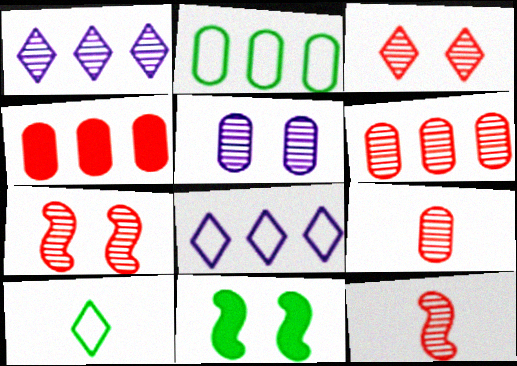[[3, 6, 12], 
[8, 9, 11]]